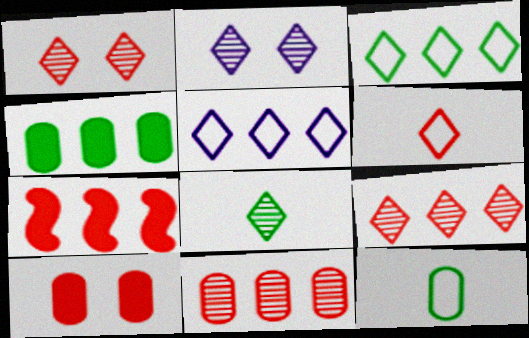[[2, 7, 12], 
[2, 8, 9]]